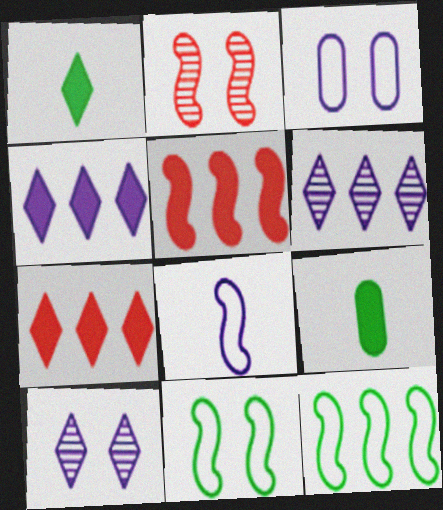[]